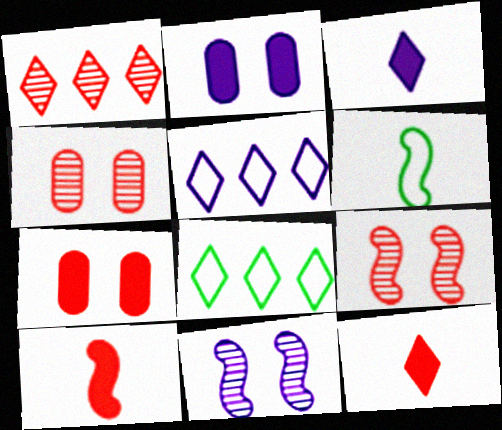[[1, 2, 6]]